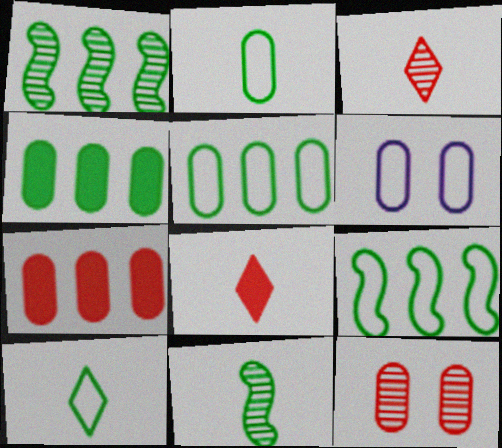[[1, 6, 8]]